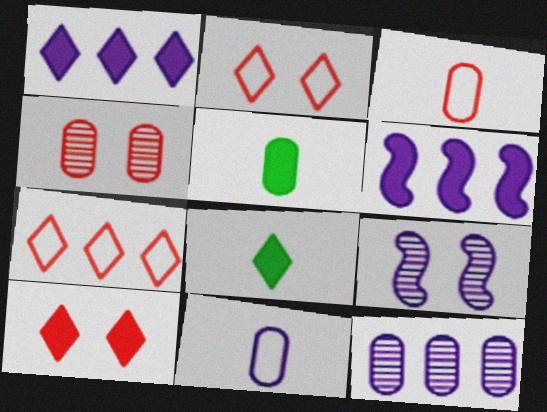[[1, 8, 10], 
[1, 9, 11], 
[5, 6, 10], 
[5, 7, 9]]